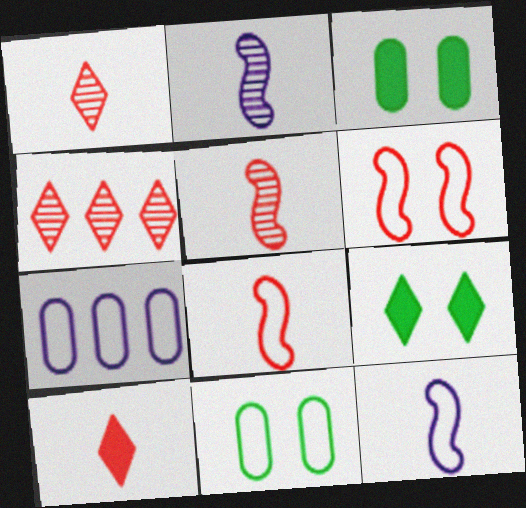[[3, 4, 12], 
[5, 7, 9]]